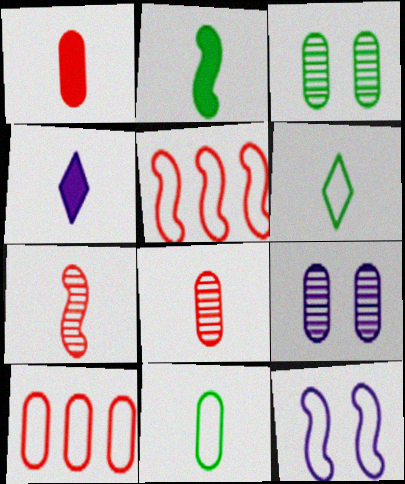[[1, 2, 4], 
[3, 4, 5], 
[4, 7, 11], 
[6, 10, 12]]